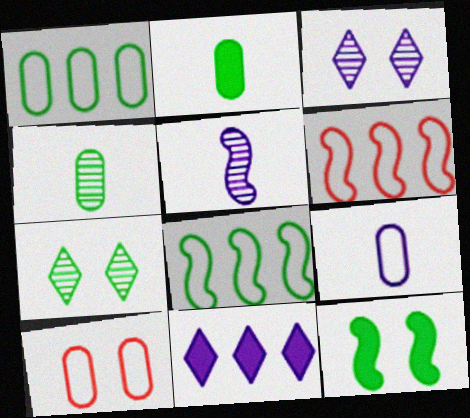[[1, 9, 10], 
[2, 3, 6], 
[2, 7, 8], 
[3, 10, 12], 
[5, 6, 12]]